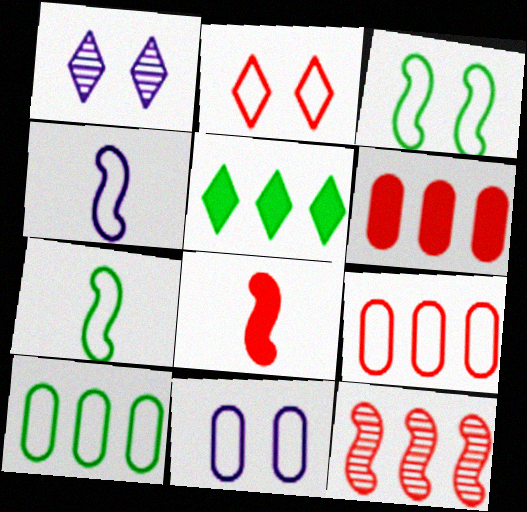[[1, 6, 7], 
[1, 8, 10], 
[2, 3, 11], 
[2, 4, 10]]